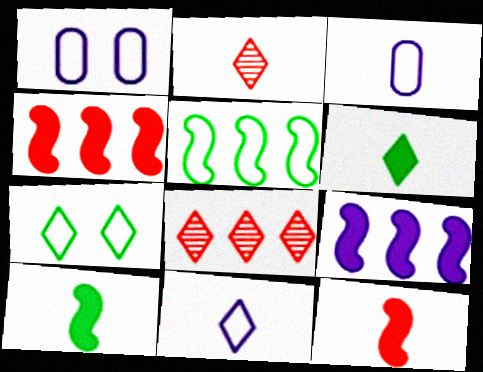[[1, 8, 10], 
[2, 3, 10], 
[2, 6, 11]]